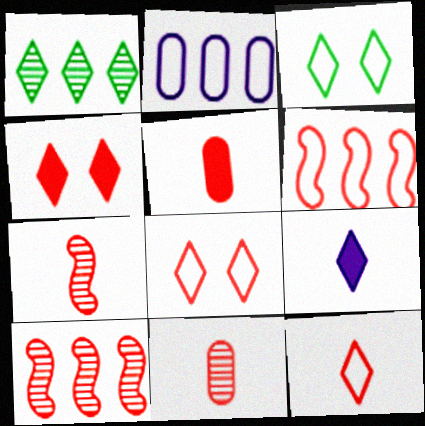[[1, 8, 9], 
[4, 6, 11], 
[5, 7, 12], 
[5, 8, 10]]